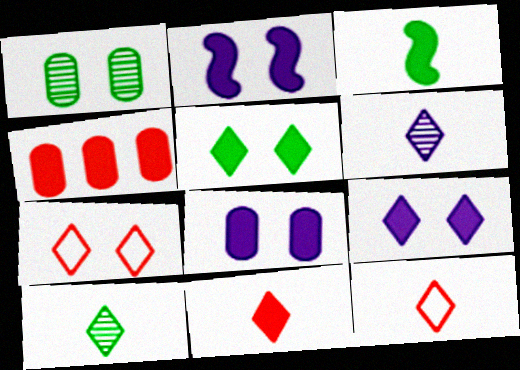[[1, 2, 7], 
[2, 8, 9], 
[3, 4, 9]]